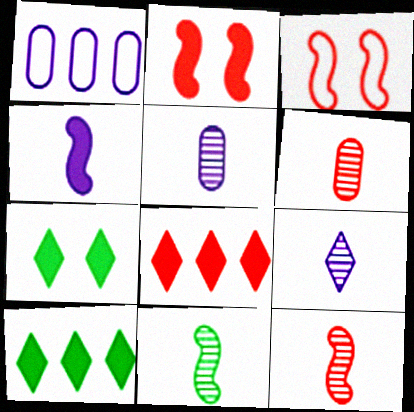[[1, 7, 12], 
[3, 5, 10], 
[3, 6, 8], 
[6, 9, 11]]